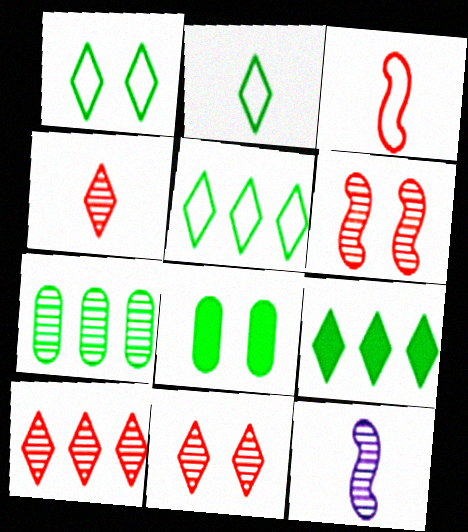[[1, 2, 5], 
[4, 10, 11], 
[7, 11, 12]]